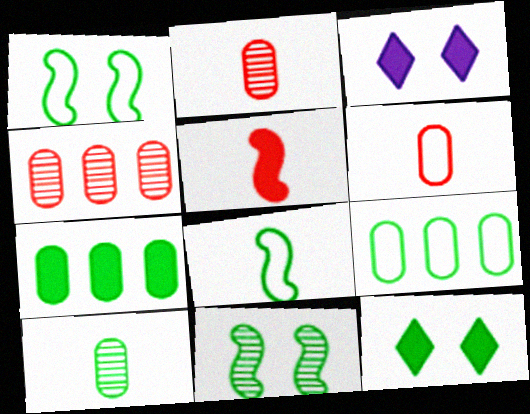[[3, 4, 8], 
[3, 5, 7]]